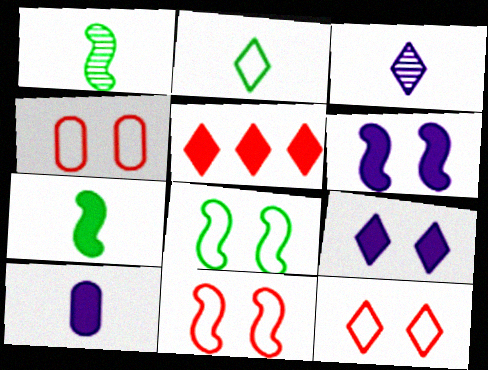[[4, 11, 12]]